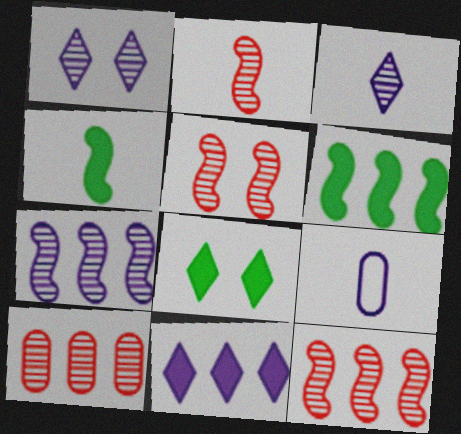[[2, 5, 12], 
[8, 9, 12]]